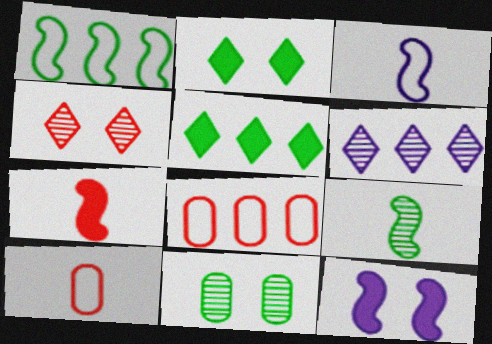[[3, 7, 9], 
[4, 7, 8]]